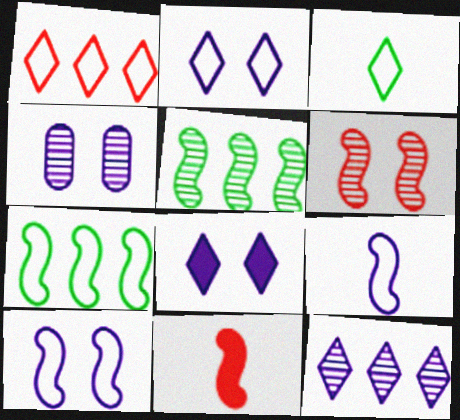[[1, 2, 3], 
[4, 8, 10], 
[5, 10, 11]]